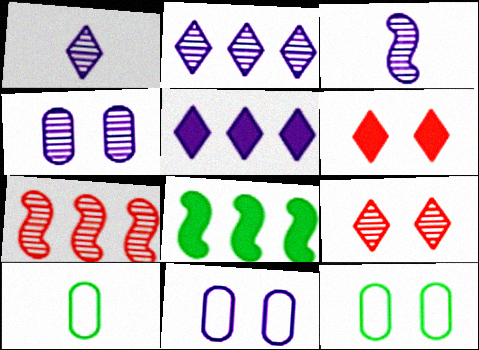[[2, 3, 4], 
[3, 5, 11]]